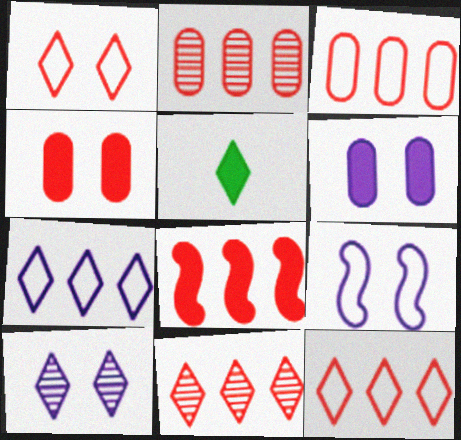[[2, 5, 9], 
[2, 8, 12], 
[3, 8, 11], 
[5, 6, 8], 
[5, 10, 12], 
[6, 9, 10]]